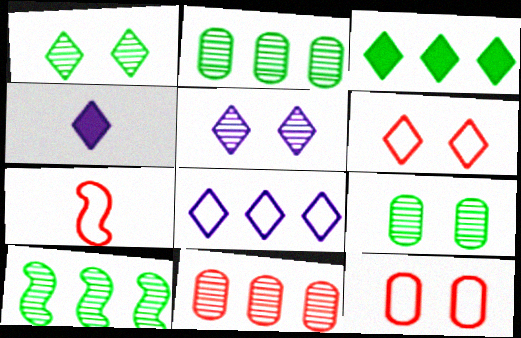[[4, 5, 8], 
[4, 10, 12]]